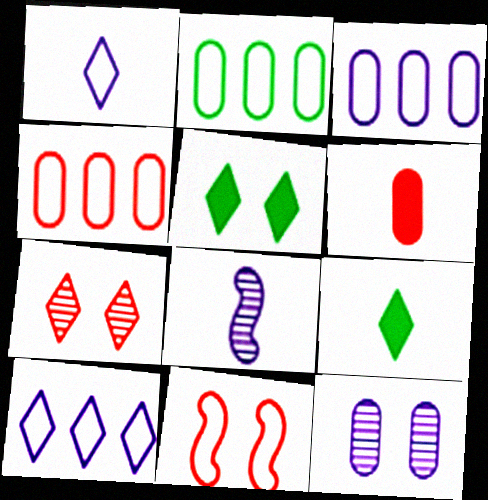[[1, 2, 11], 
[2, 3, 4], 
[2, 6, 12], 
[4, 5, 8], 
[5, 11, 12], 
[7, 9, 10]]